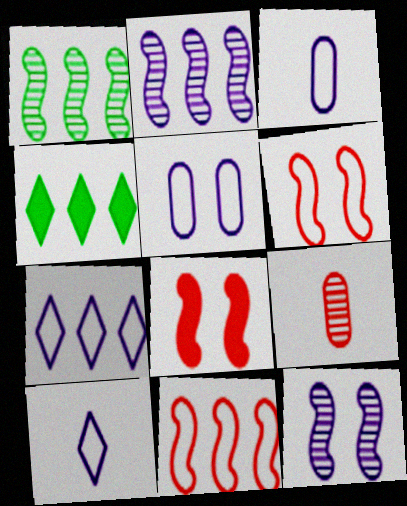[]